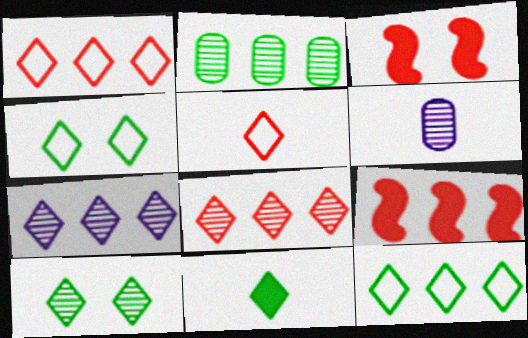[[3, 6, 12], 
[4, 6, 9], 
[10, 11, 12]]